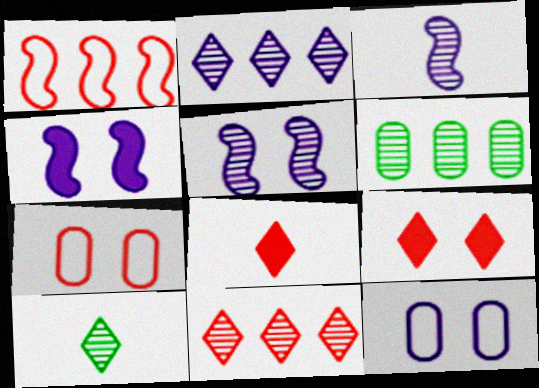[]